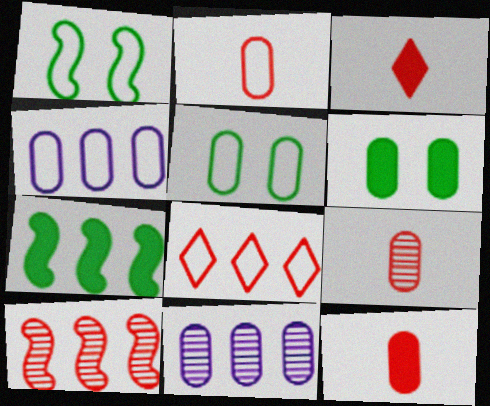[[1, 3, 11], 
[2, 4, 5], 
[2, 6, 11], 
[2, 9, 12], 
[4, 6, 9], 
[5, 11, 12], 
[7, 8, 11]]